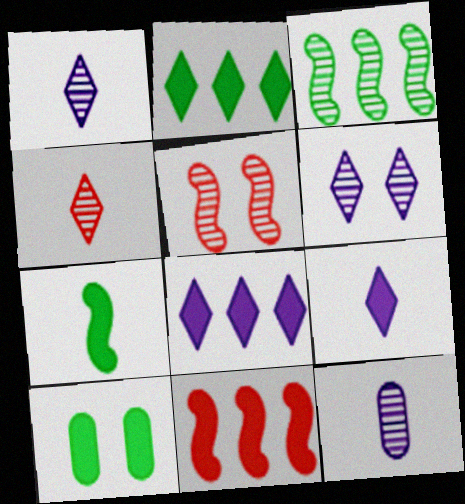[[2, 7, 10], 
[9, 10, 11]]